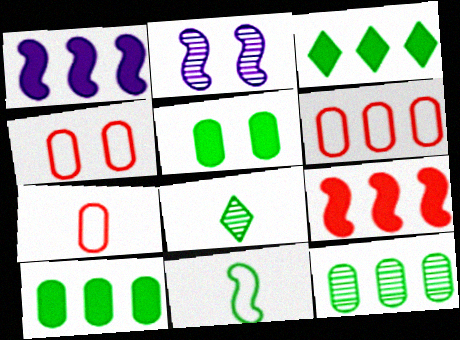[[1, 4, 8], 
[2, 3, 7], 
[2, 9, 11], 
[4, 6, 7]]